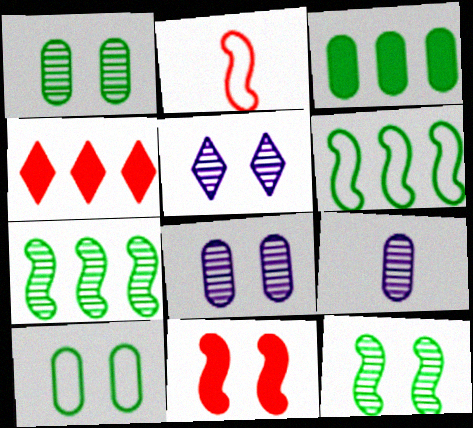[[2, 3, 5], 
[5, 10, 11]]